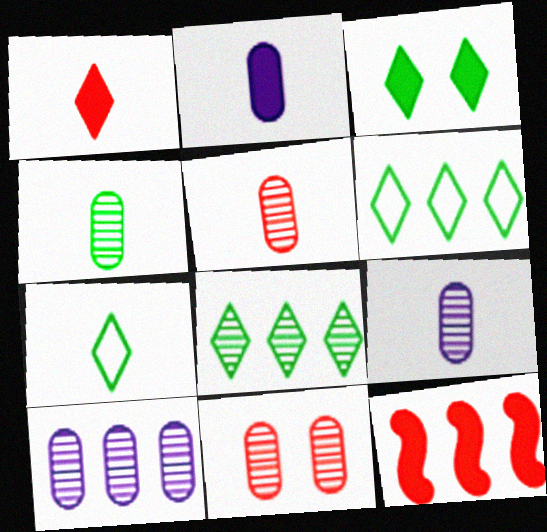[[2, 3, 12], 
[3, 7, 8], 
[4, 5, 9], 
[4, 10, 11], 
[6, 10, 12]]